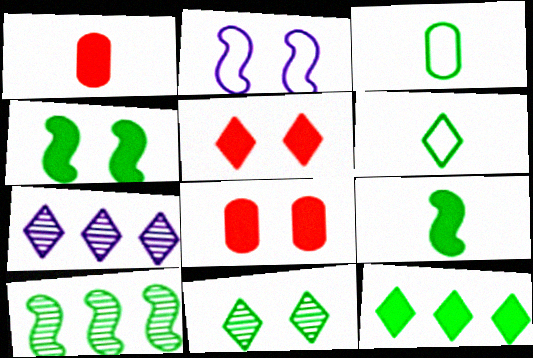[[2, 8, 11], 
[5, 6, 7], 
[6, 11, 12]]